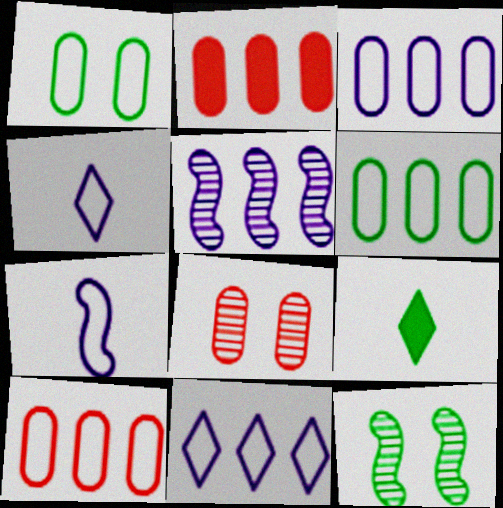[[2, 4, 12], 
[3, 6, 10], 
[6, 9, 12]]